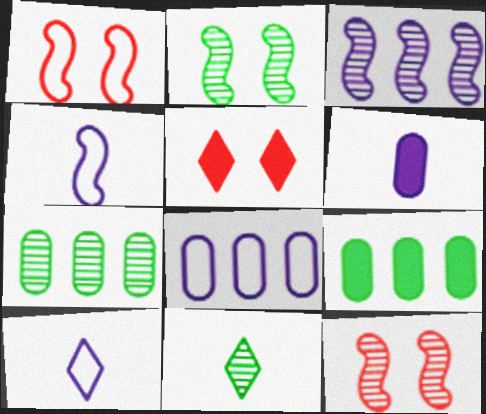[[2, 7, 11], 
[4, 5, 7], 
[9, 10, 12]]